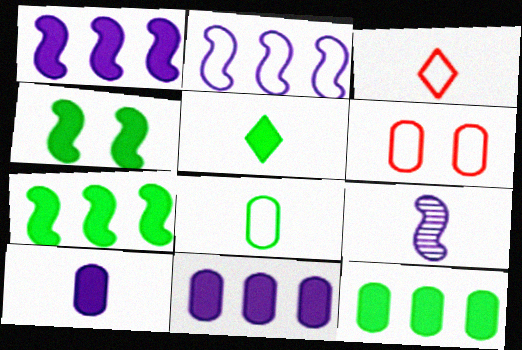[[4, 5, 12]]